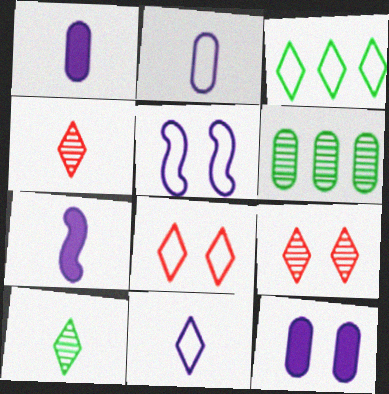[[3, 8, 11], 
[6, 7, 8]]